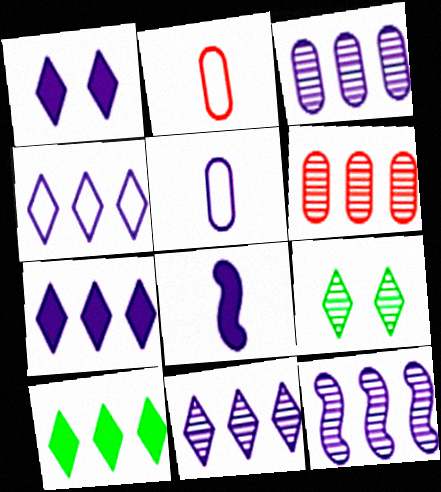[[1, 5, 12], 
[3, 11, 12], 
[4, 7, 11]]